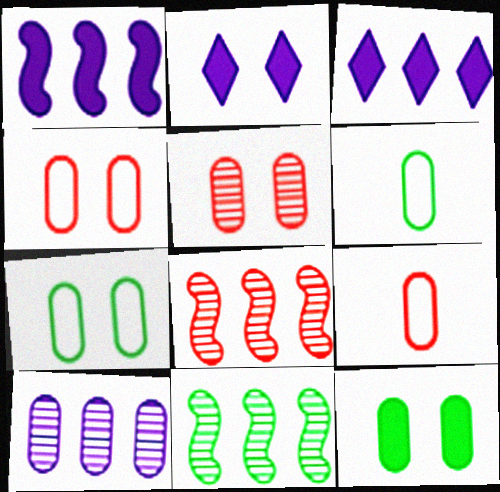[[2, 6, 8], 
[2, 9, 11], 
[9, 10, 12]]